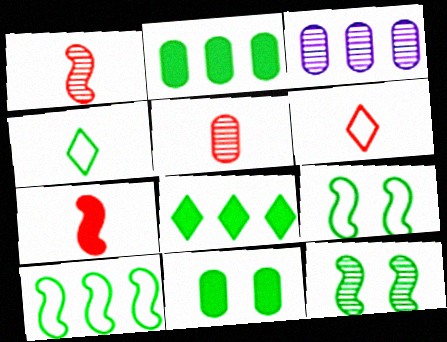[[2, 4, 12], 
[5, 6, 7]]